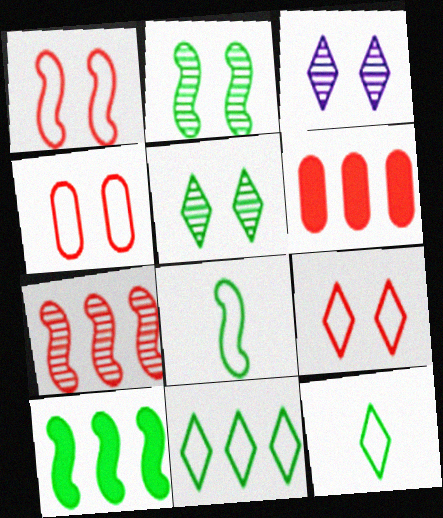[[1, 4, 9], 
[2, 8, 10], 
[3, 6, 8]]